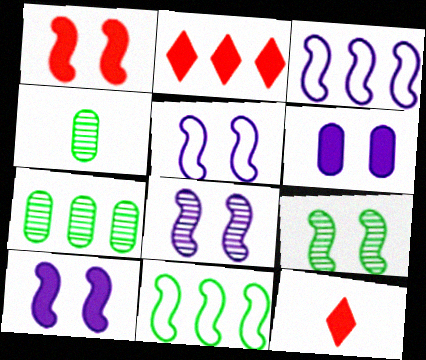[[1, 5, 9], 
[2, 3, 7], 
[2, 4, 5], 
[5, 7, 12], 
[5, 8, 10]]